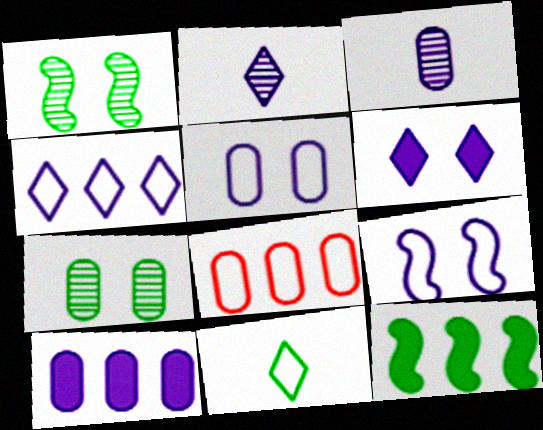[[2, 4, 6], 
[2, 9, 10], 
[3, 5, 10], 
[7, 11, 12], 
[8, 9, 11]]